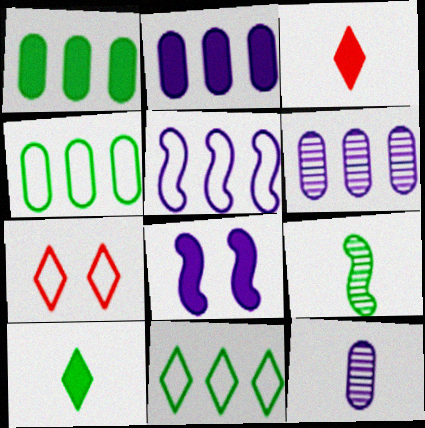[[1, 3, 8], 
[2, 7, 9]]